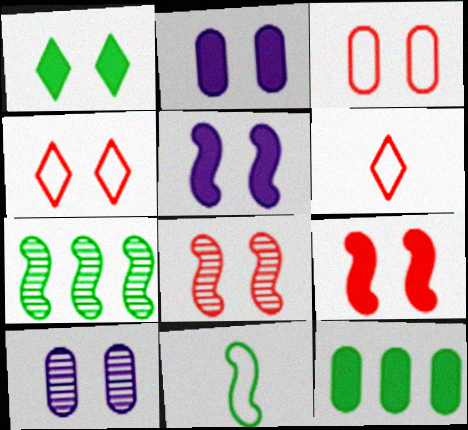[[1, 2, 9], 
[2, 6, 7]]